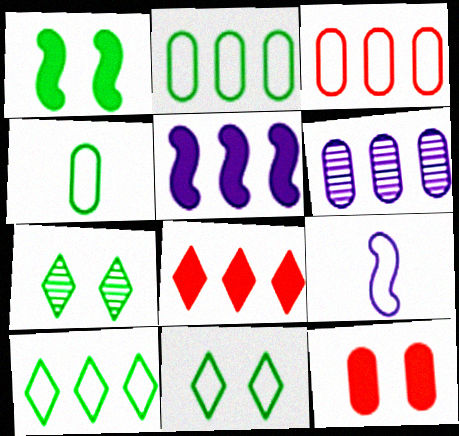[[3, 9, 11], 
[4, 6, 12]]